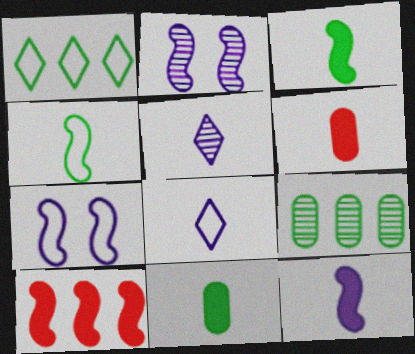[[1, 2, 6], 
[2, 4, 10], 
[4, 5, 6]]